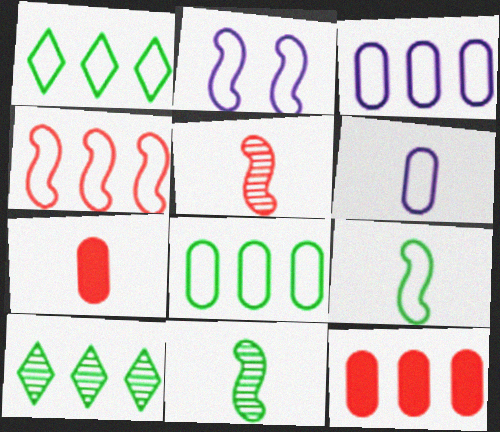[[1, 3, 4], 
[2, 4, 9], 
[2, 7, 10]]